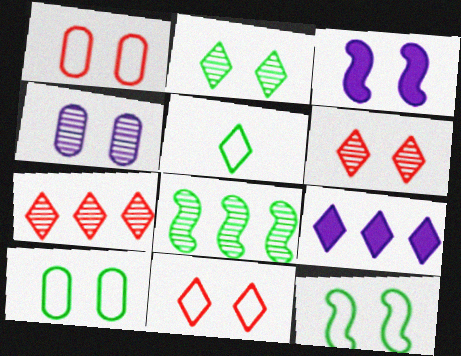[[1, 2, 3], 
[3, 6, 10], 
[5, 6, 9]]